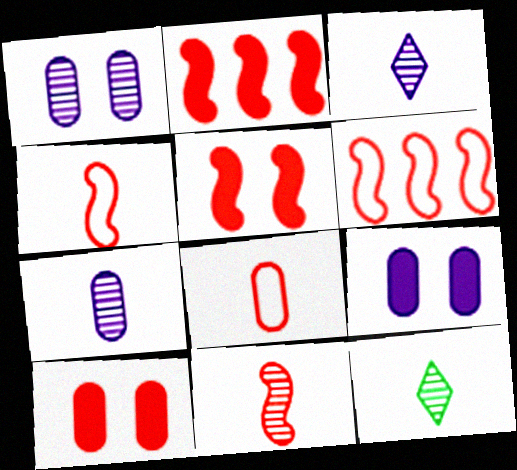[[5, 6, 11], 
[6, 9, 12], 
[7, 11, 12]]